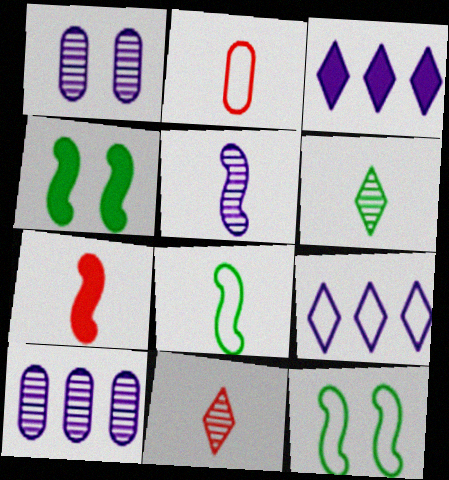[[2, 7, 11], 
[2, 9, 12], 
[5, 7, 8]]